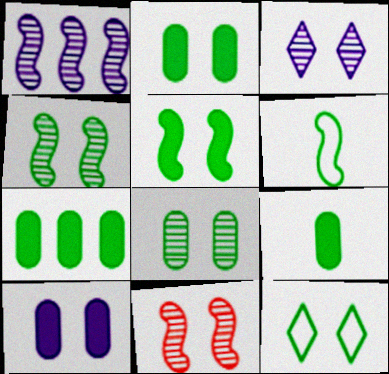[[2, 4, 12], 
[2, 7, 9], 
[3, 8, 11], 
[5, 8, 12], 
[10, 11, 12]]